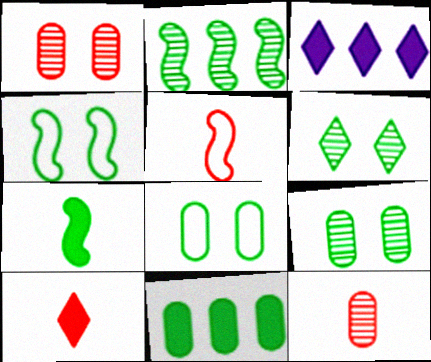[[2, 4, 7], 
[3, 4, 12], 
[3, 5, 9], 
[5, 10, 12]]